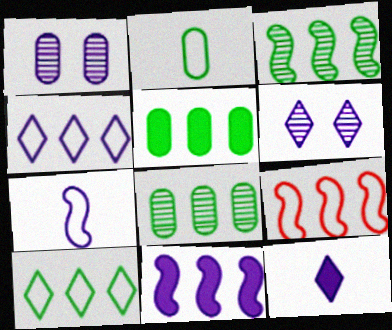[[3, 5, 10], 
[3, 9, 11], 
[4, 6, 12]]